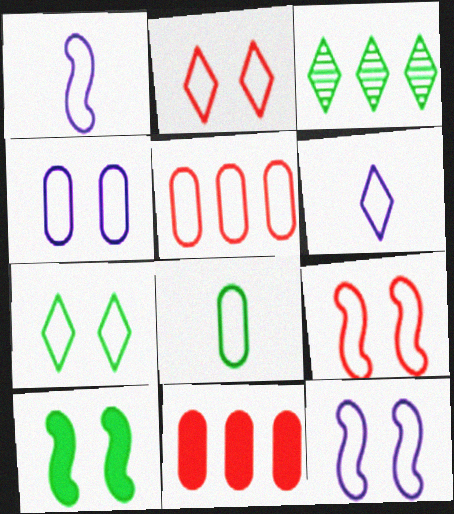[[1, 5, 7], 
[3, 8, 10], 
[4, 5, 8], 
[4, 7, 9]]